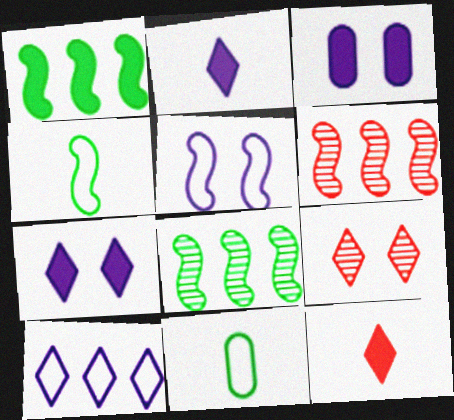[[1, 3, 12], 
[6, 7, 11]]